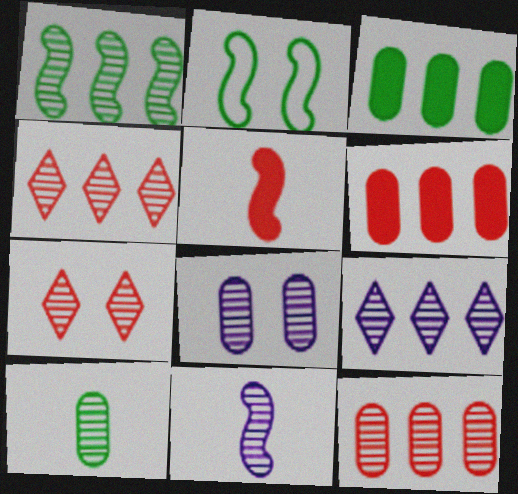[[1, 9, 12], 
[8, 9, 11], 
[8, 10, 12]]